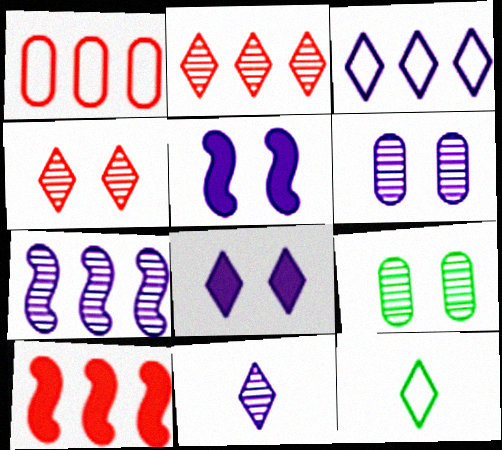[[1, 2, 10], 
[2, 8, 12], 
[3, 8, 11], 
[6, 7, 11], 
[6, 10, 12]]